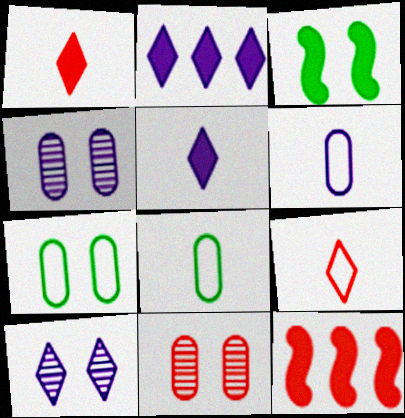[[8, 10, 12], 
[9, 11, 12]]